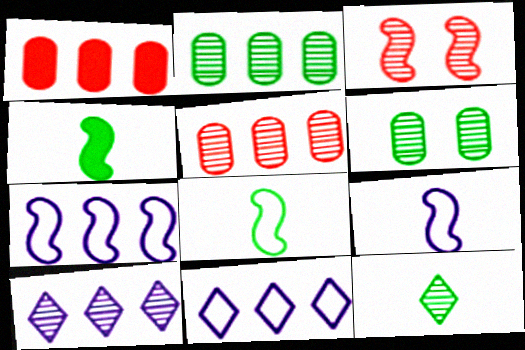[[3, 4, 7]]